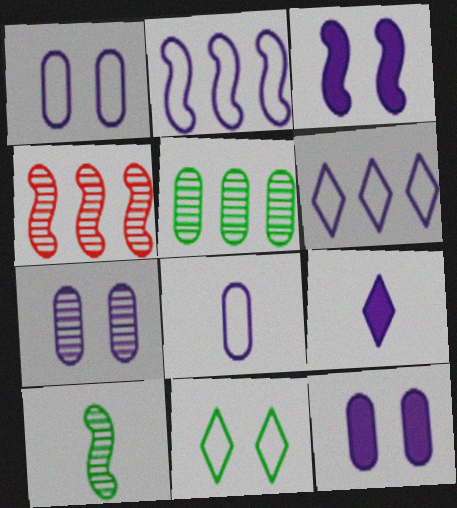[[1, 7, 12], 
[2, 7, 9]]